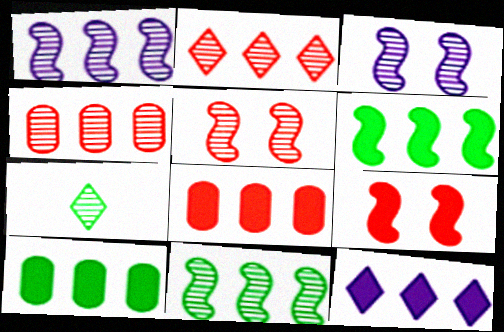[[3, 4, 7], 
[6, 8, 12]]